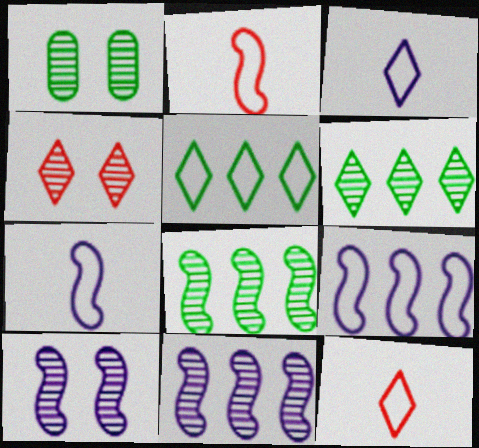[[1, 4, 10]]